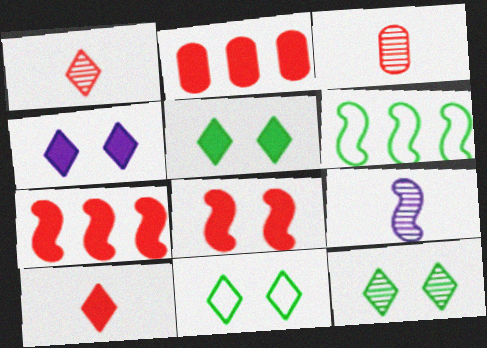[[2, 8, 10], 
[2, 9, 11], 
[3, 4, 6], 
[5, 11, 12], 
[6, 8, 9]]